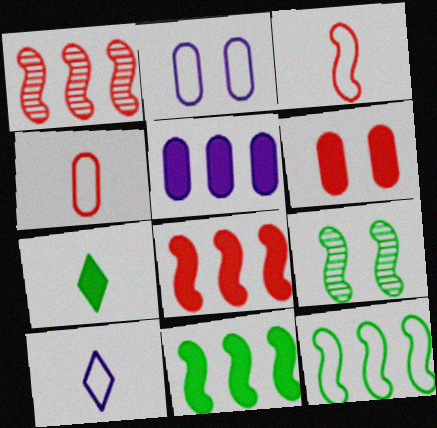[[1, 2, 7]]